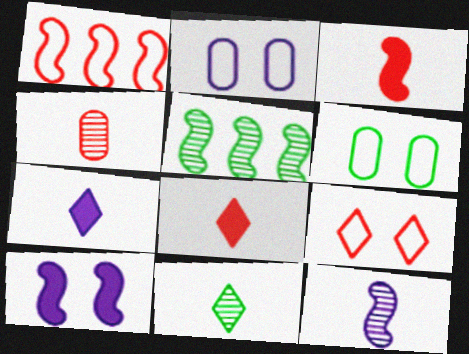[[2, 5, 8], 
[4, 11, 12]]